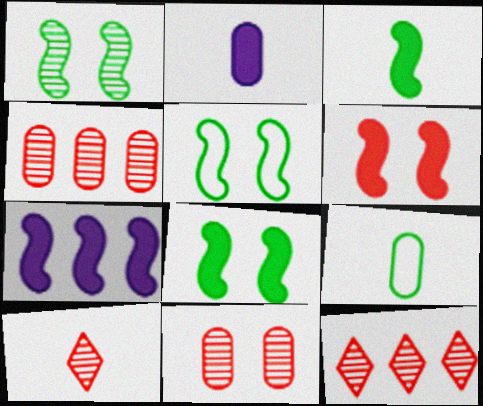[[1, 5, 8], 
[2, 5, 12], 
[3, 6, 7]]